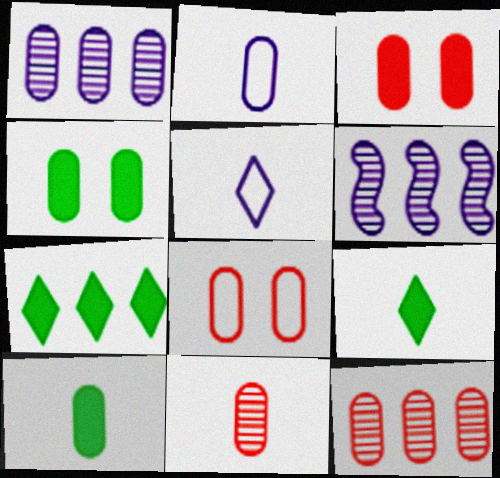[[1, 8, 10], 
[2, 4, 12], 
[2, 10, 11], 
[6, 8, 9]]